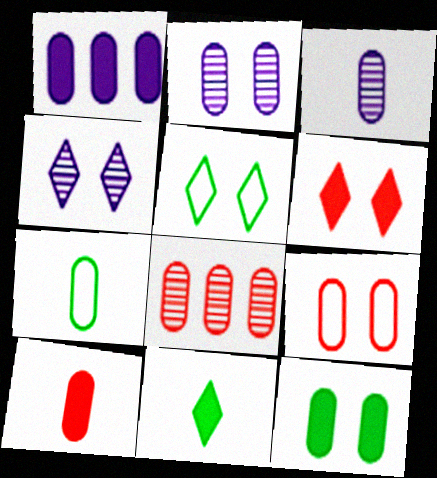[[1, 10, 12], 
[2, 9, 12], 
[3, 7, 10], 
[4, 5, 6], 
[8, 9, 10]]